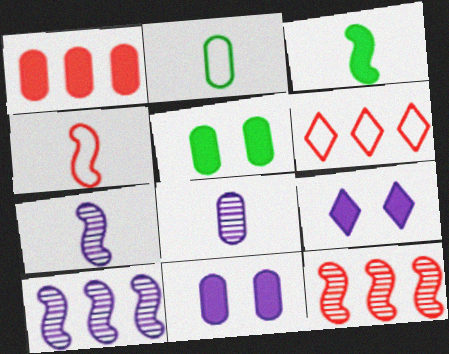[[1, 3, 9], 
[1, 6, 12], 
[2, 9, 12], 
[3, 4, 7], 
[5, 6, 7]]